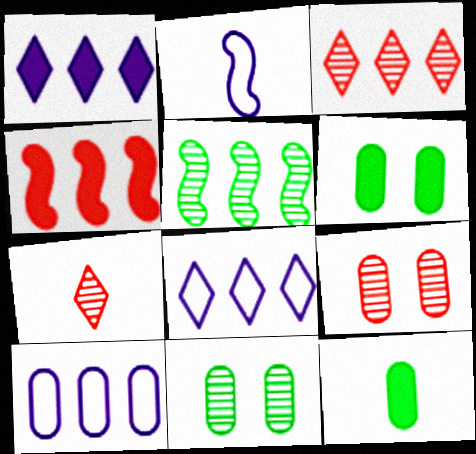[[2, 3, 6], 
[2, 7, 12], 
[9, 10, 12]]